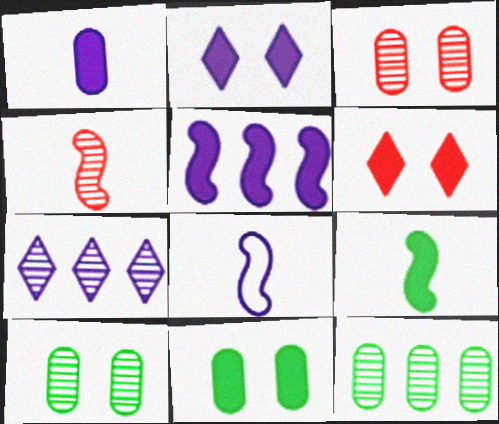[[1, 2, 5], 
[4, 7, 10], 
[4, 8, 9], 
[6, 8, 12]]